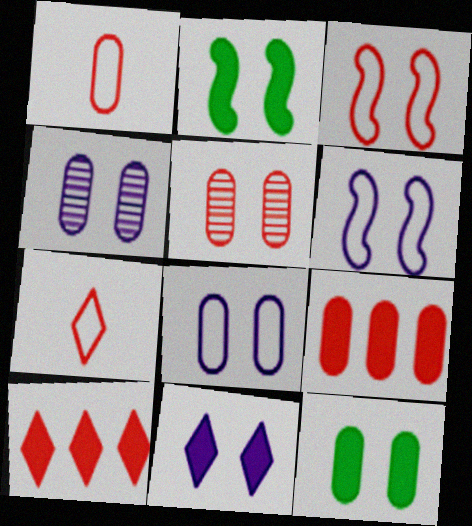[[1, 5, 9], 
[4, 6, 11], 
[5, 8, 12]]